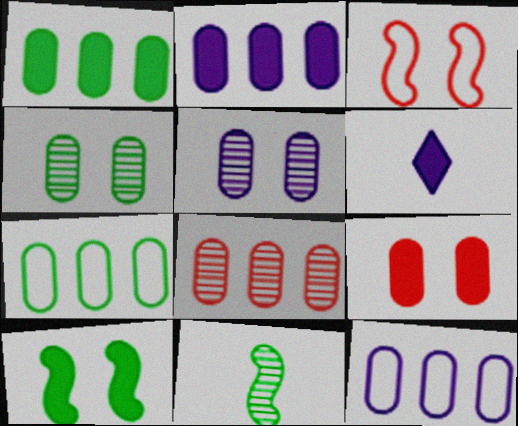[[1, 8, 12], 
[2, 7, 8]]